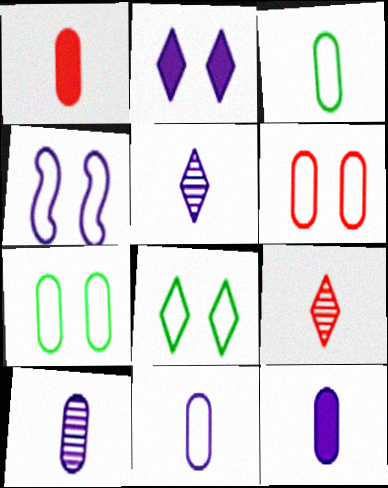[[1, 3, 10], 
[4, 6, 8], 
[10, 11, 12]]